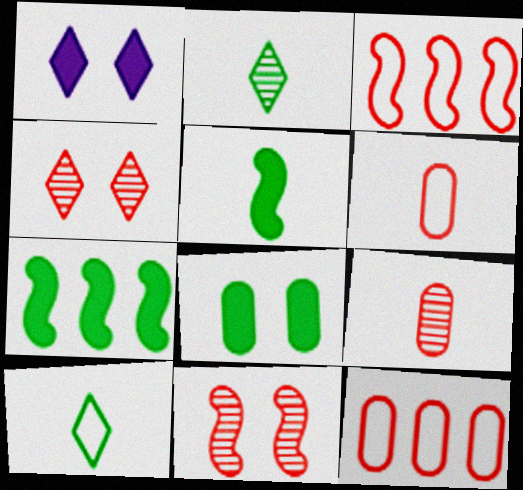[]